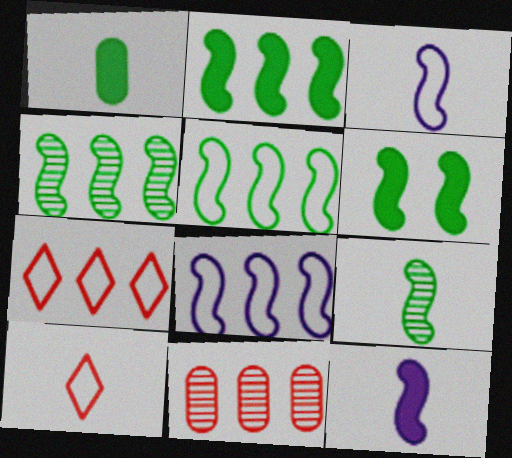[[2, 4, 5], 
[5, 6, 9]]